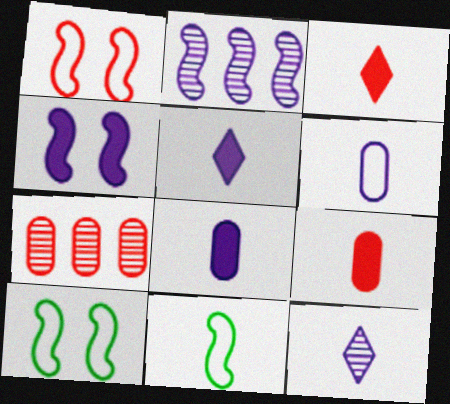[[1, 3, 7], 
[5, 7, 10], 
[9, 11, 12]]